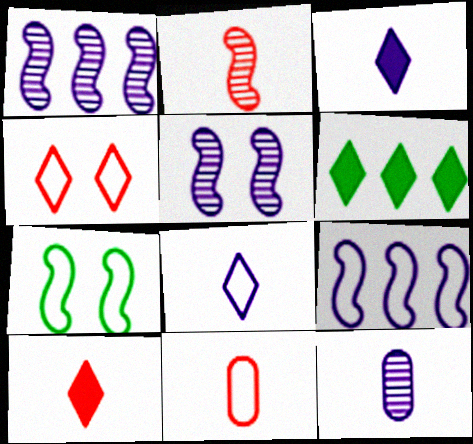[[2, 10, 11], 
[5, 6, 11]]